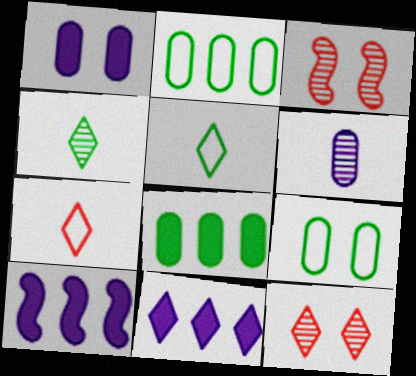[[5, 11, 12]]